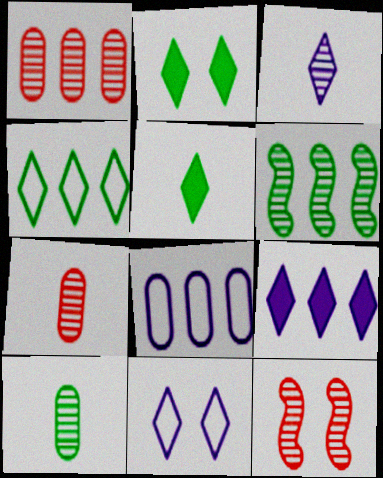[[3, 9, 11], 
[5, 8, 12]]